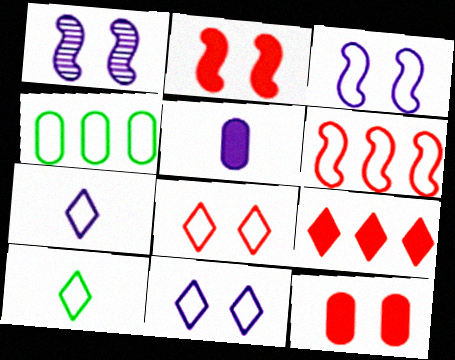[]